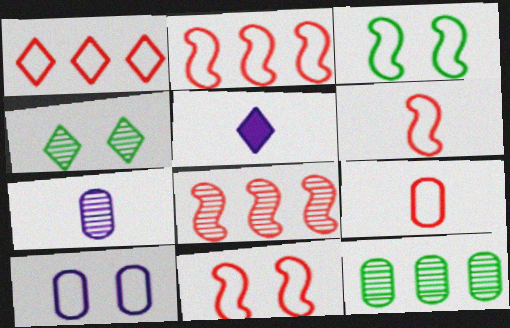[[1, 4, 5], 
[1, 9, 11], 
[2, 6, 11], 
[4, 7, 8], 
[5, 11, 12]]